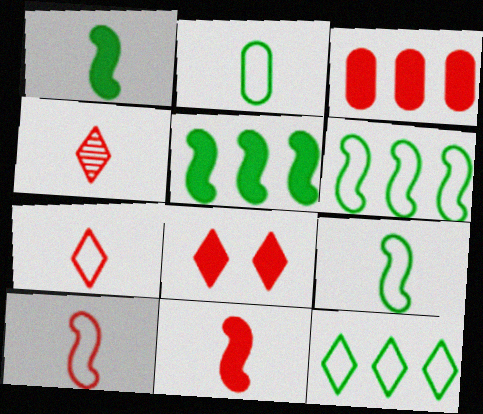[[3, 8, 11]]